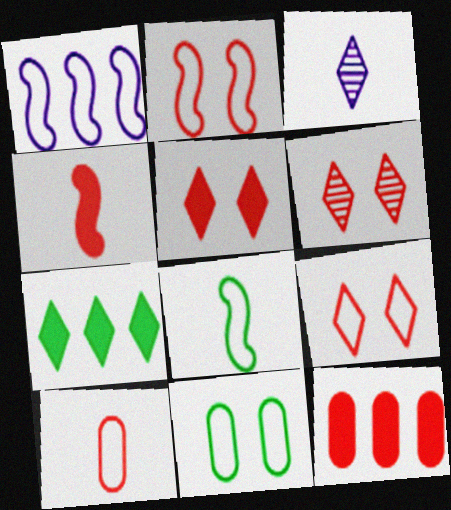[[1, 2, 8], 
[3, 7, 9], 
[4, 5, 12], 
[5, 6, 9]]